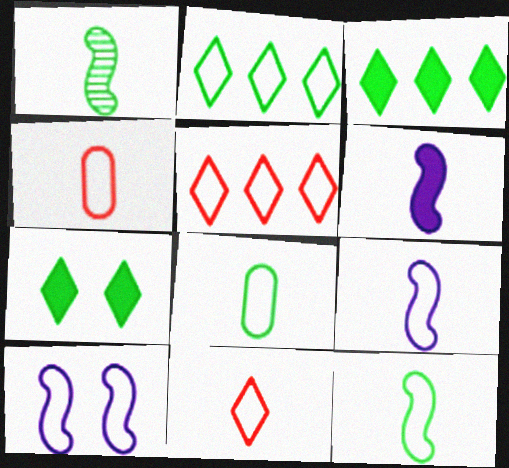[[2, 4, 10], 
[5, 8, 10], 
[8, 9, 11]]